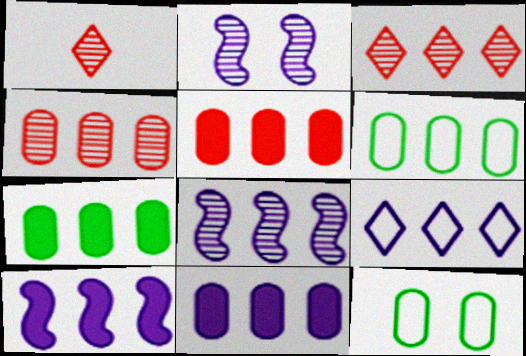[[1, 10, 12], 
[3, 6, 10], 
[4, 6, 11], 
[5, 7, 11], 
[8, 9, 11]]